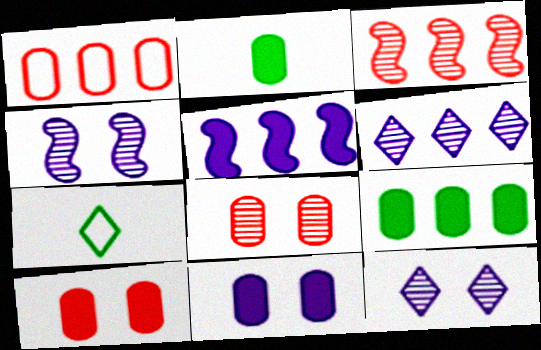[[3, 7, 11], 
[5, 7, 8]]